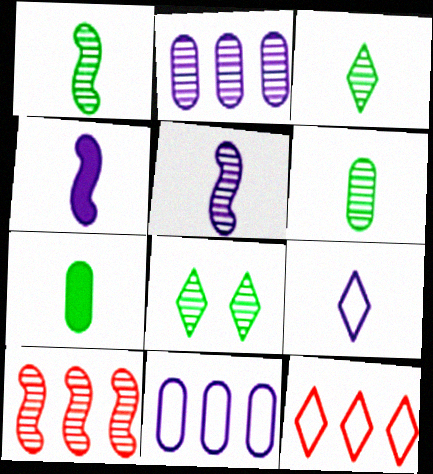[[1, 3, 6]]